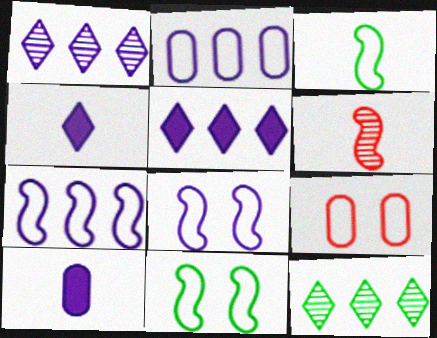[[1, 8, 10]]